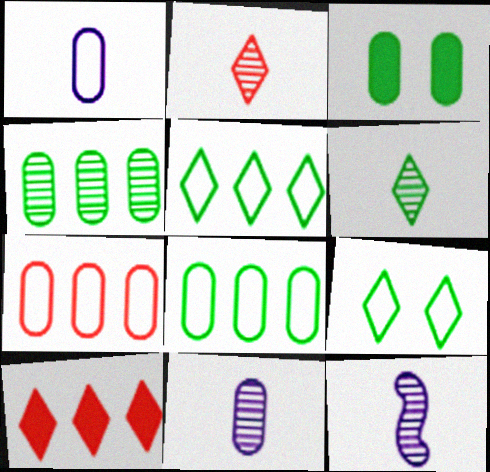[[3, 7, 11]]